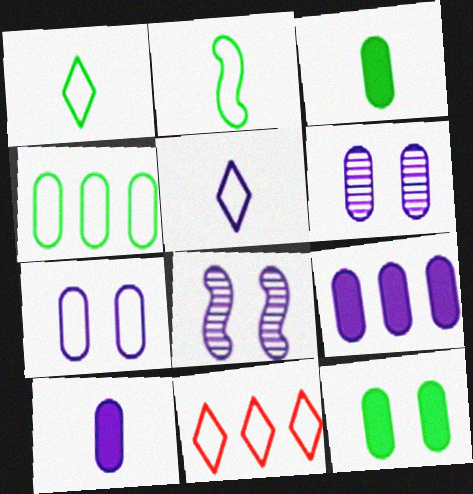[[2, 7, 11], 
[3, 8, 11], 
[5, 8, 9]]